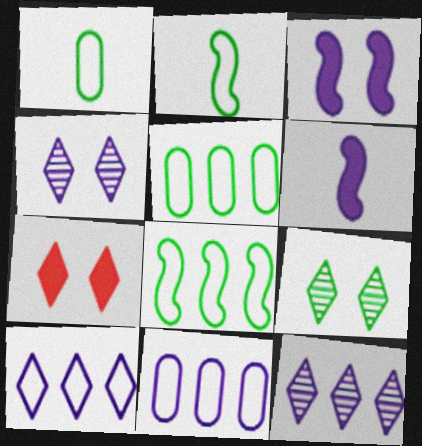[[4, 6, 11]]